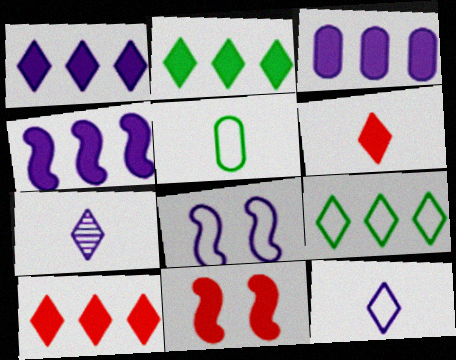[[1, 2, 10], 
[1, 3, 4], 
[3, 7, 8]]